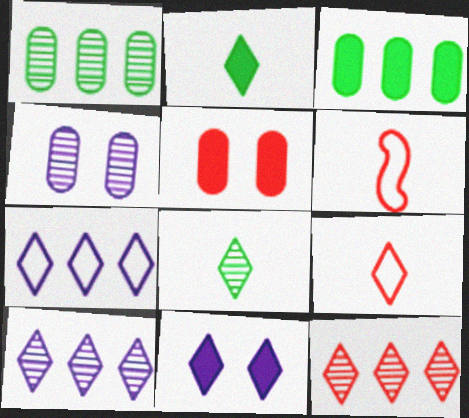[[1, 6, 11], 
[5, 6, 12]]